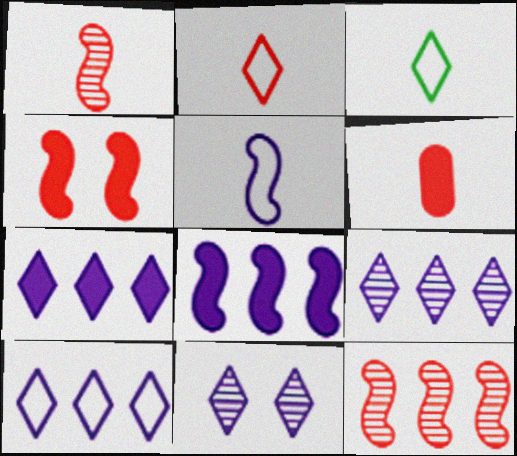[[1, 2, 6], 
[7, 9, 10]]